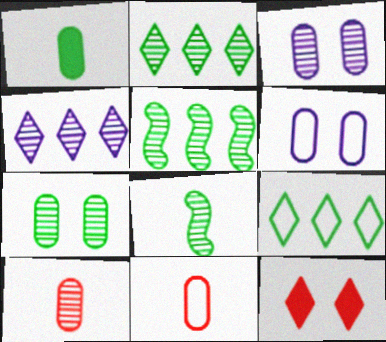[[2, 7, 8]]